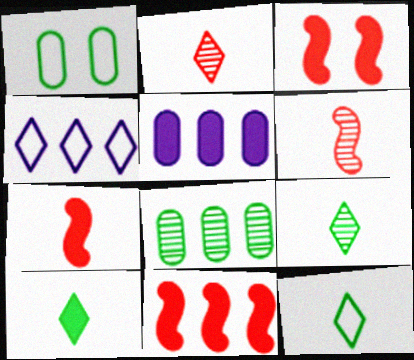[[3, 5, 10], 
[3, 7, 11], 
[4, 8, 11], 
[9, 10, 12]]